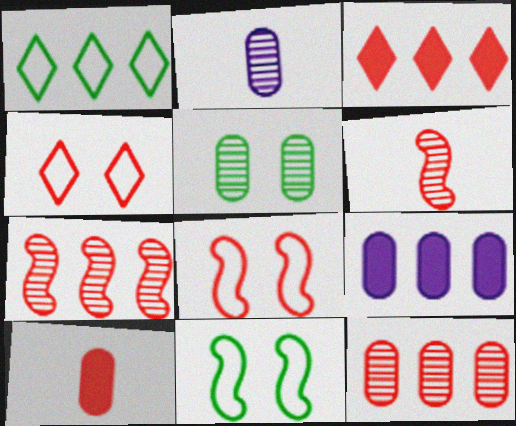[[1, 7, 9], 
[2, 3, 11], 
[2, 5, 12], 
[4, 7, 10]]